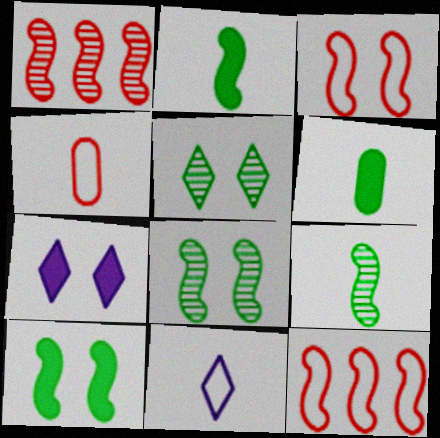[]